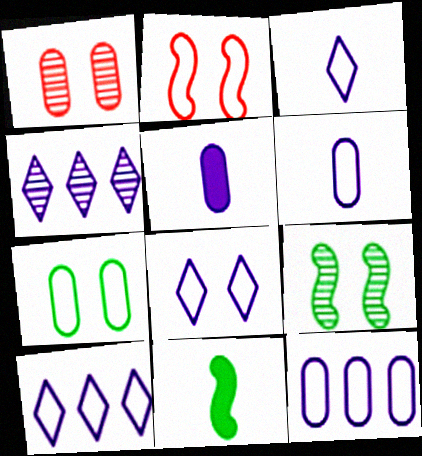[[1, 10, 11], 
[2, 7, 8], 
[3, 8, 10]]